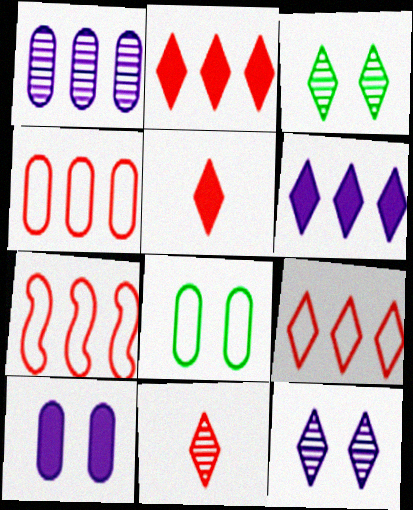[[4, 7, 9]]